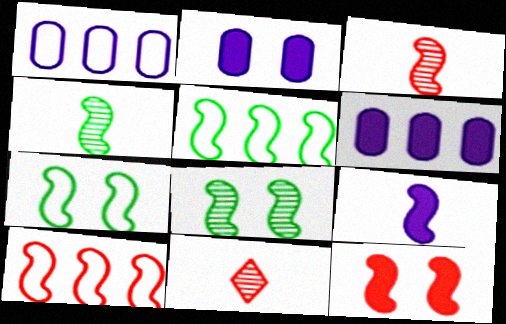[[2, 5, 11], 
[3, 10, 12], 
[6, 7, 11], 
[8, 9, 10]]